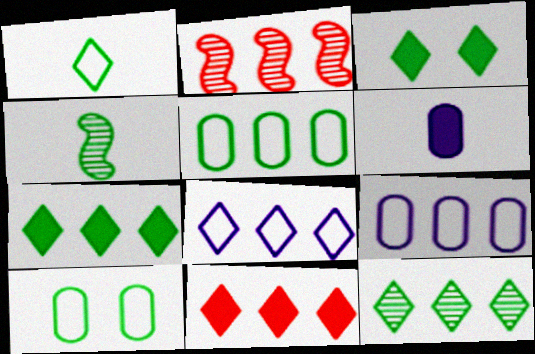[[1, 3, 12], 
[2, 7, 9], 
[3, 4, 5], 
[4, 7, 10], 
[8, 11, 12]]